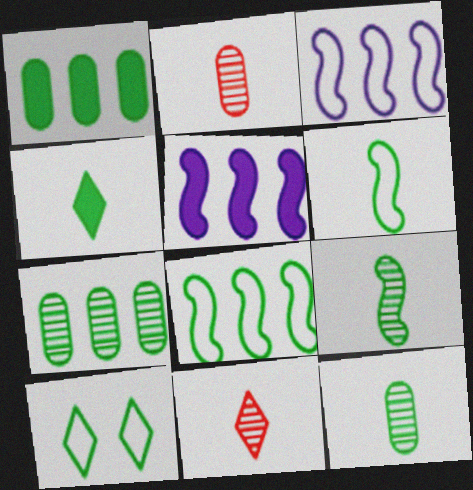[[1, 9, 10], 
[2, 5, 10], 
[4, 6, 12]]